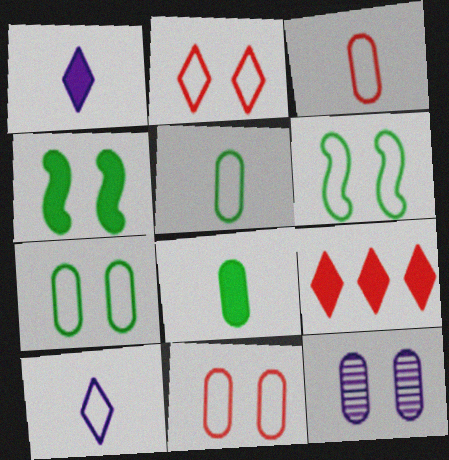[[2, 4, 12]]